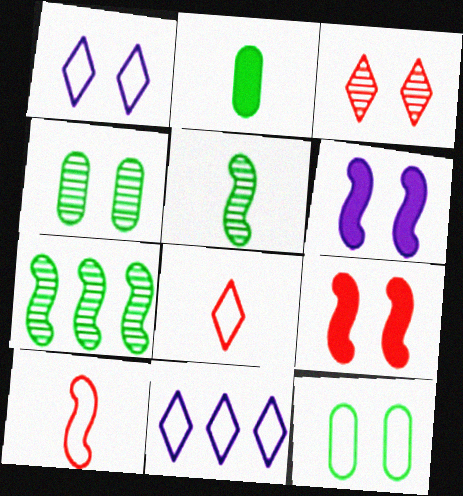[[1, 4, 9], 
[3, 6, 12], 
[6, 7, 10], 
[10, 11, 12]]